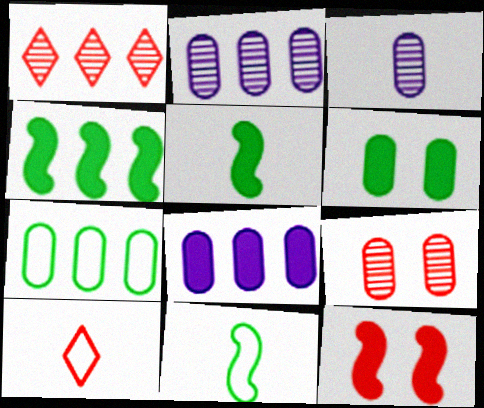[[3, 5, 10]]